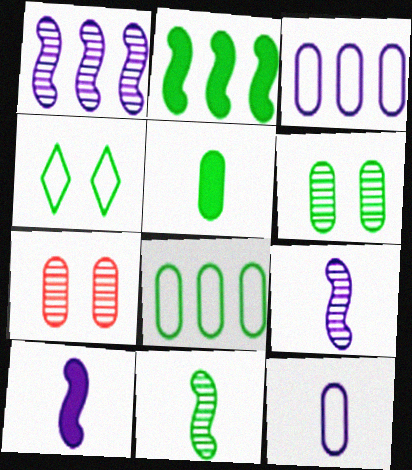[[3, 5, 7], 
[5, 6, 8]]